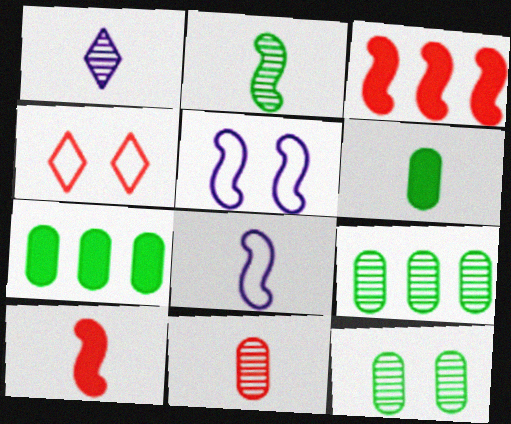[[1, 2, 11], 
[2, 3, 5], 
[2, 8, 10], 
[3, 4, 11]]